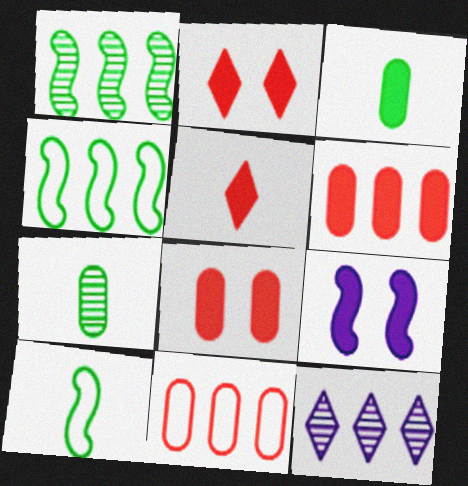[[4, 6, 12], 
[8, 10, 12]]